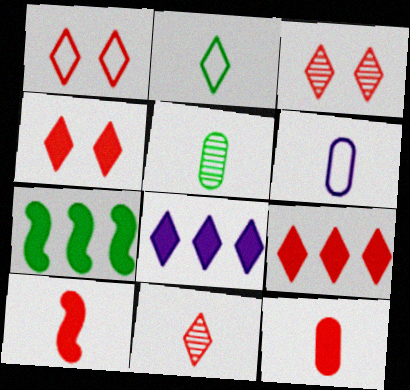[[1, 3, 4], 
[1, 9, 11], 
[2, 3, 8], 
[3, 6, 7], 
[5, 6, 12]]